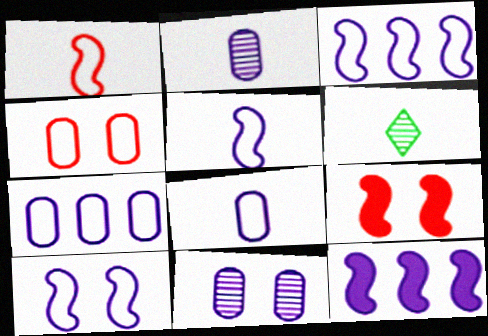[[3, 5, 10], 
[4, 6, 12], 
[6, 7, 9]]